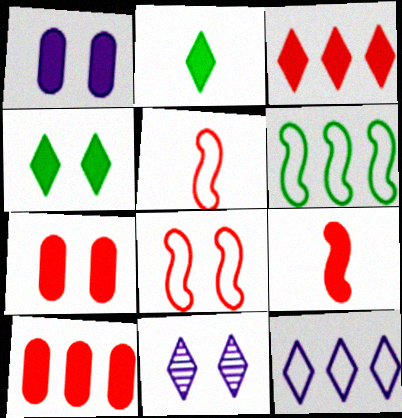[[3, 7, 9]]